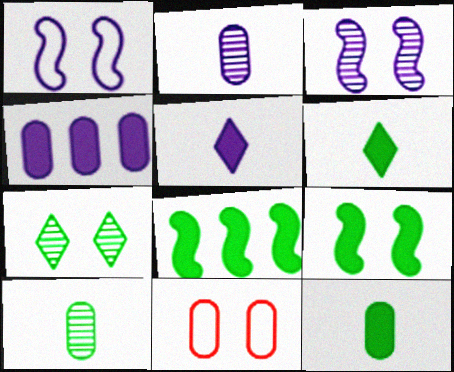[[4, 10, 11]]